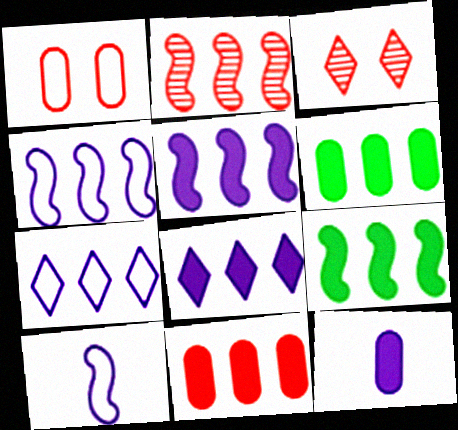[[2, 4, 9], 
[2, 6, 7], 
[3, 6, 10], 
[8, 9, 11]]